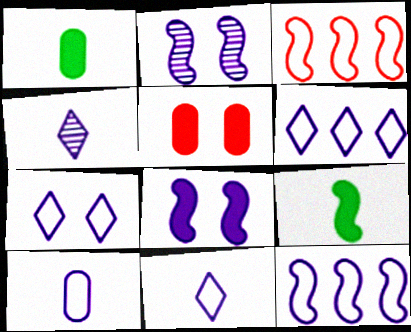[[2, 3, 9], 
[6, 7, 11], 
[7, 10, 12]]